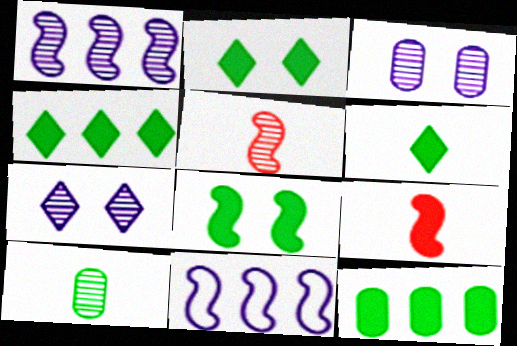[[2, 4, 6], 
[5, 8, 11], 
[6, 8, 12]]